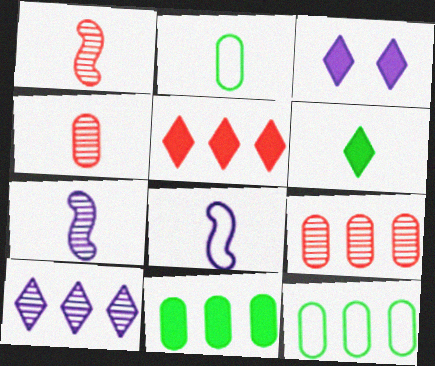[[1, 3, 12], 
[3, 5, 6], 
[4, 6, 8]]